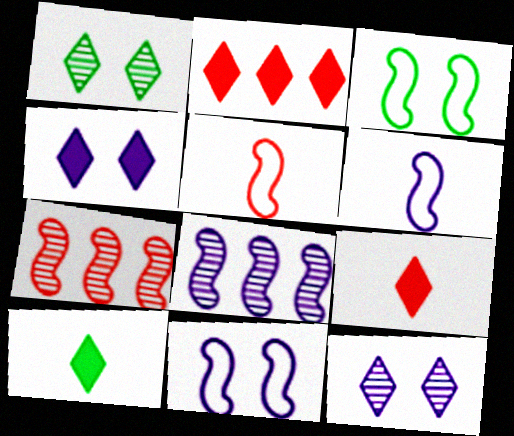[[2, 4, 10]]